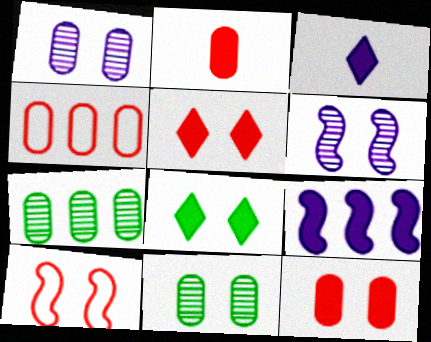[[1, 8, 10], 
[2, 8, 9], 
[3, 7, 10]]